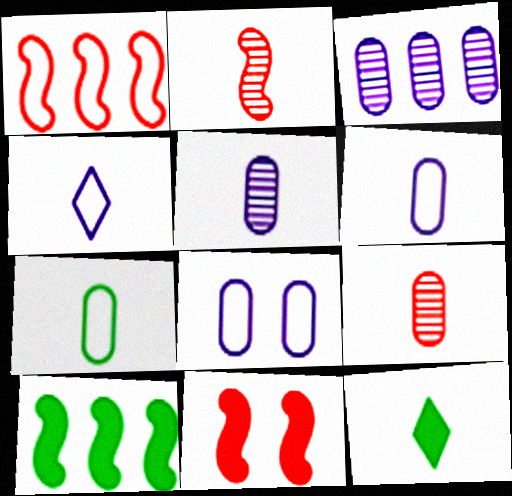[[1, 2, 11], 
[2, 6, 12]]